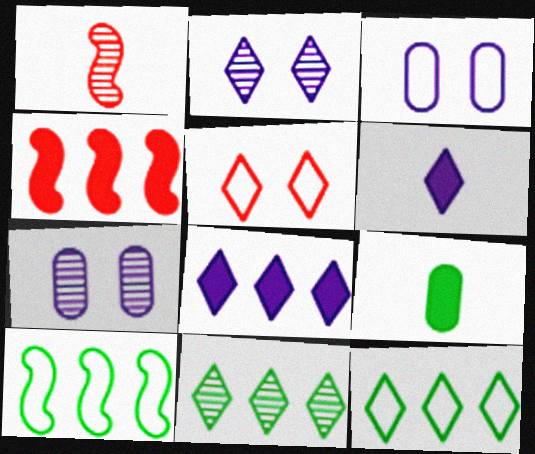[[1, 7, 11], 
[5, 6, 11]]